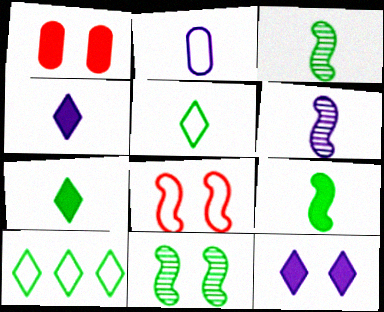[[1, 6, 10], 
[2, 4, 6], 
[2, 8, 10]]